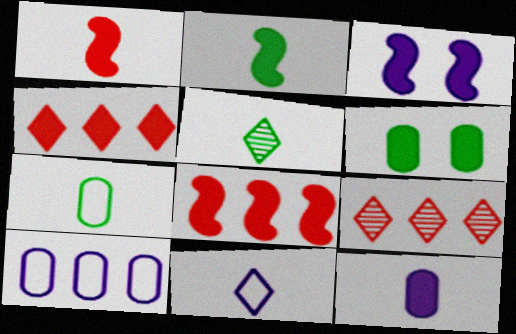[[2, 3, 8], 
[2, 5, 7], 
[3, 7, 9]]